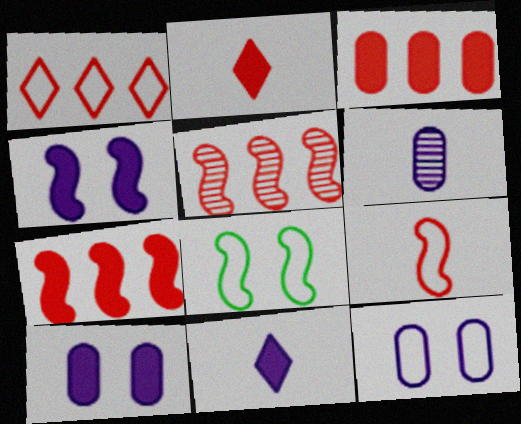[[1, 3, 5]]